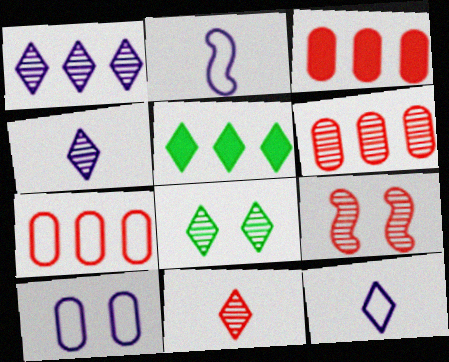[[1, 8, 11], 
[2, 3, 8], 
[3, 6, 7], 
[6, 9, 11]]